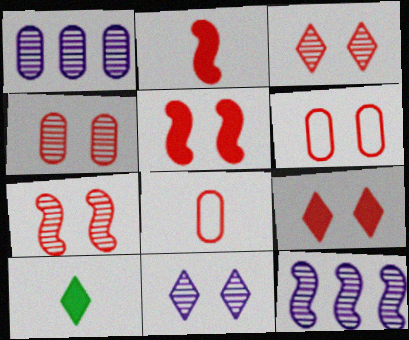[[3, 4, 7], 
[3, 5, 6], 
[6, 7, 9], 
[6, 10, 12]]